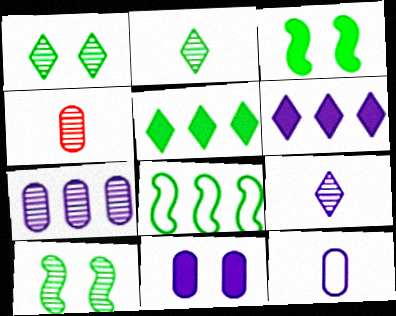[[7, 11, 12]]